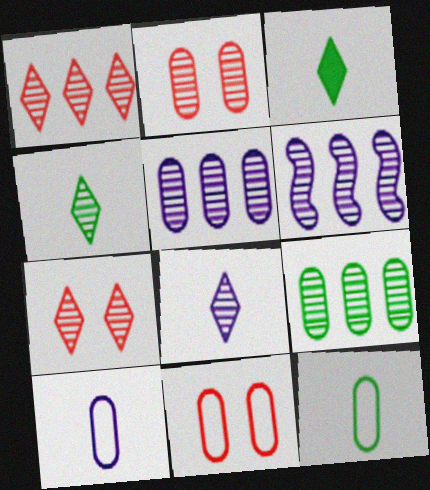[[1, 6, 9], 
[2, 4, 6], 
[3, 6, 11]]